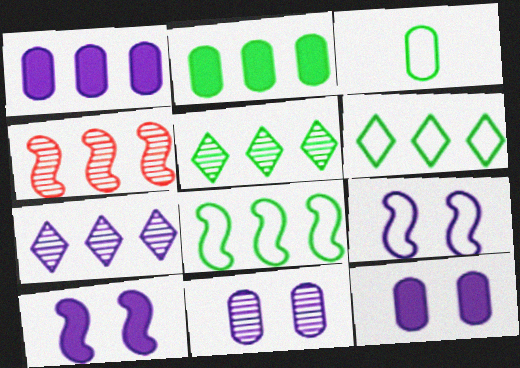[[1, 4, 6], 
[2, 5, 8]]